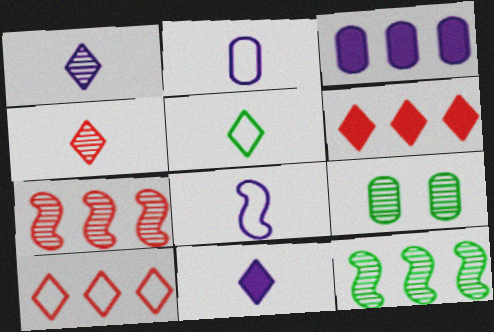[[1, 7, 9], 
[3, 10, 12], 
[4, 5, 11], 
[6, 8, 9]]